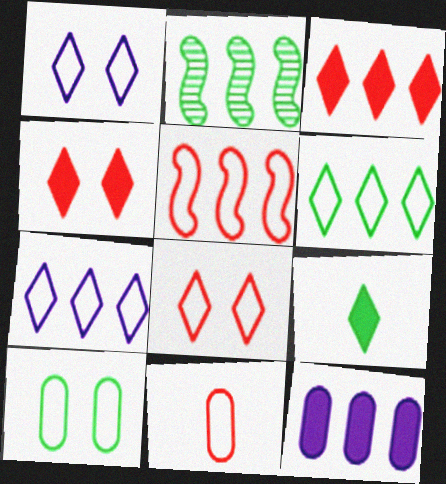[[2, 9, 10], 
[5, 8, 11]]